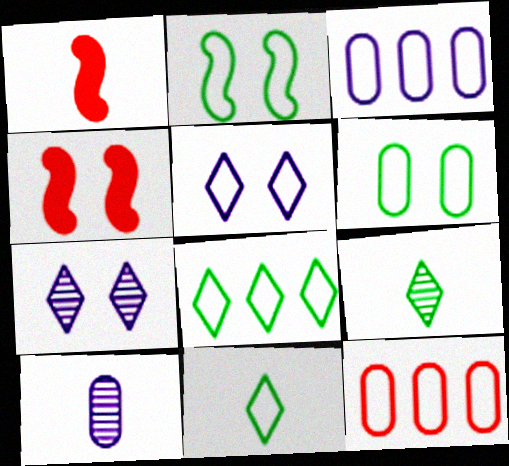[[1, 10, 11], 
[3, 4, 9], 
[4, 6, 7], 
[4, 8, 10]]